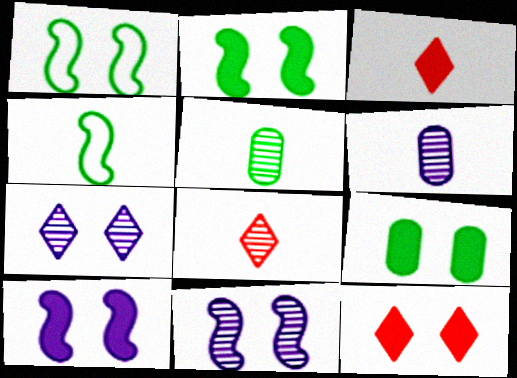[[3, 4, 6], 
[9, 10, 12]]